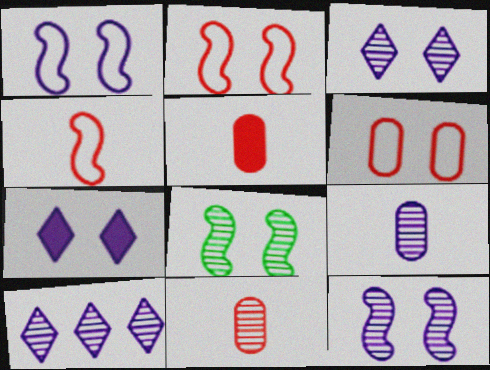[[6, 7, 8], 
[8, 10, 11], 
[9, 10, 12]]